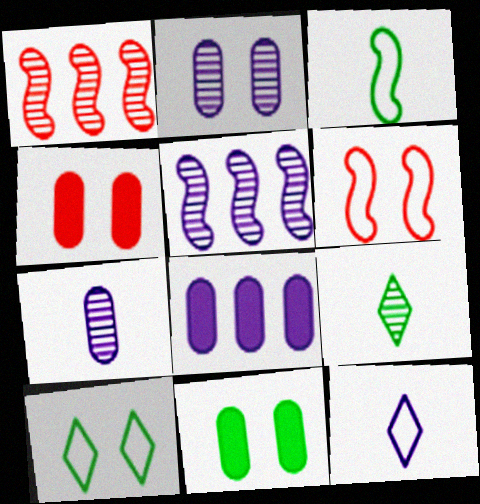[[1, 2, 9], 
[1, 11, 12], 
[6, 8, 9]]